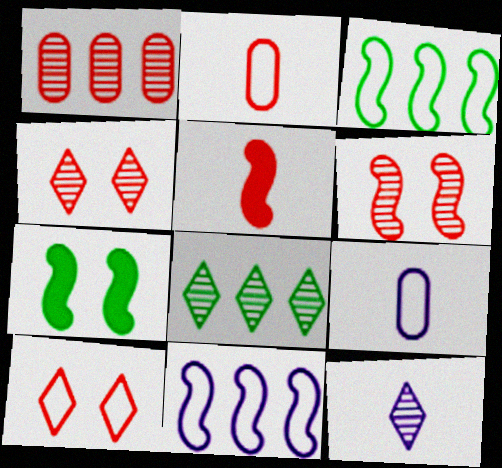[[1, 5, 10], 
[3, 9, 10], 
[4, 8, 12]]